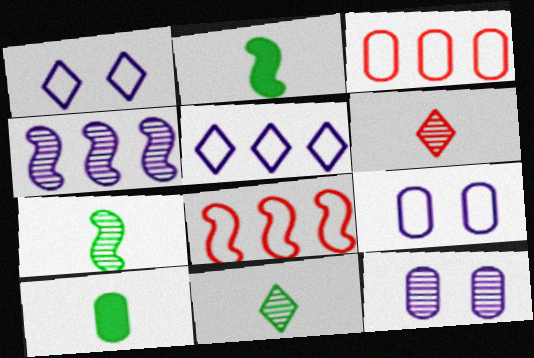[[3, 10, 12]]